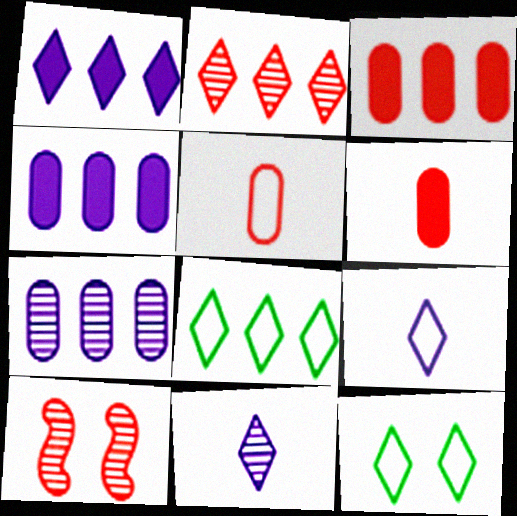[[1, 2, 8]]